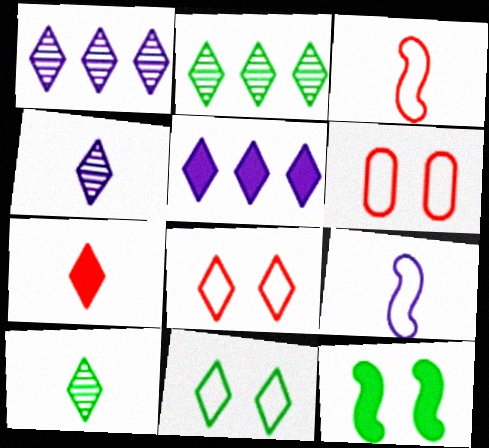[[1, 7, 11], 
[5, 8, 10]]